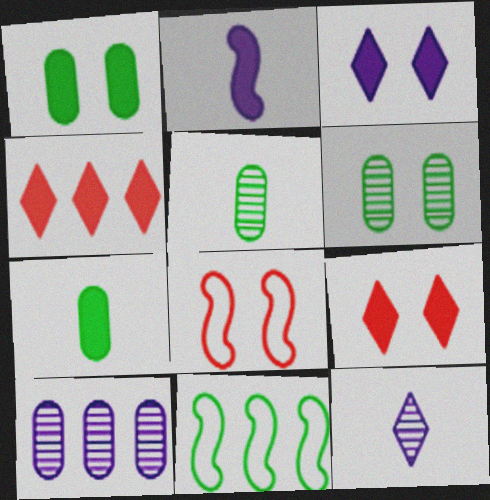[[1, 2, 4], 
[3, 6, 8], 
[4, 10, 11]]